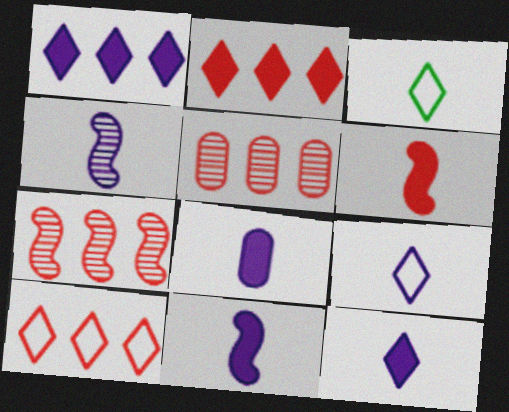[[4, 8, 9], 
[8, 11, 12]]